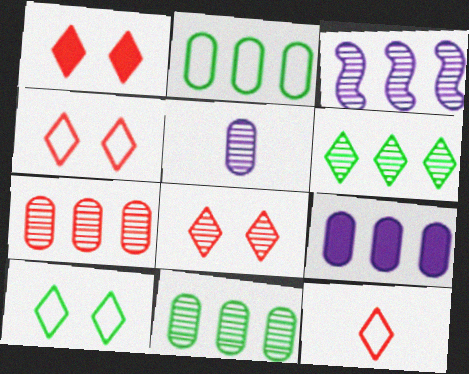[[1, 4, 8], 
[2, 7, 9], 
[3, 6, 7]]